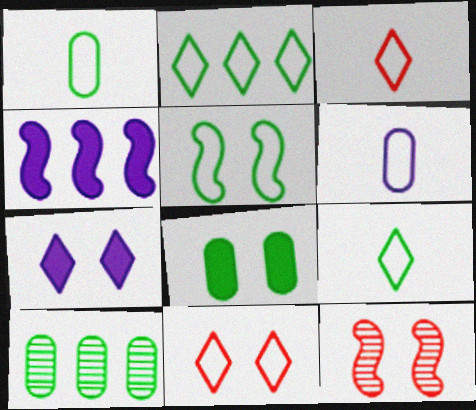[[1, 2, 5], 
[1, 8, 10]]